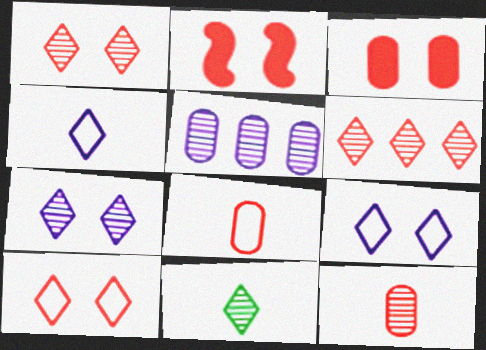[[2, 6, 8], 
[6, 7, 11]]